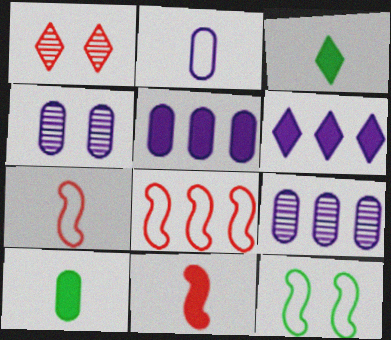[[2, 4, 5], 
[3, 4, 8]]